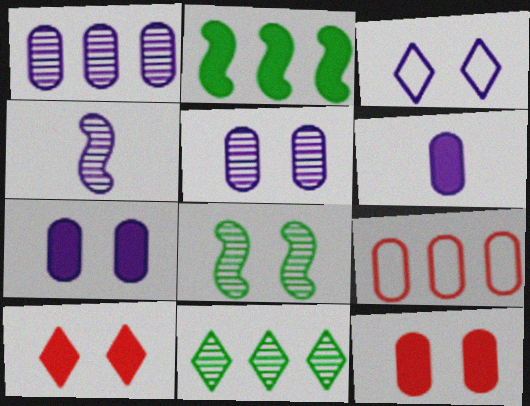[[2, 6, 10], 
[3, 8, 12]]